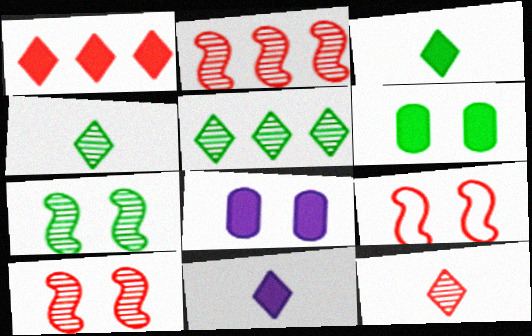[]